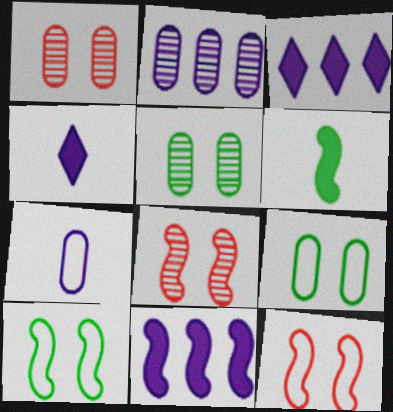[]